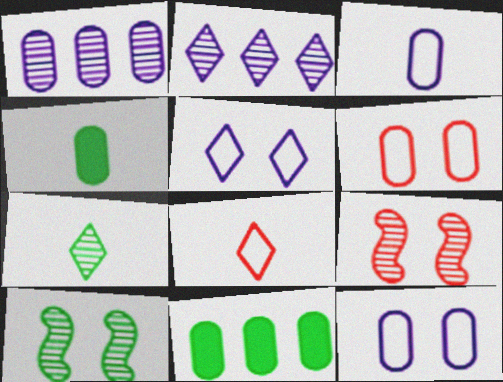[[1, 4, 6], 
[1, 7, 9]]